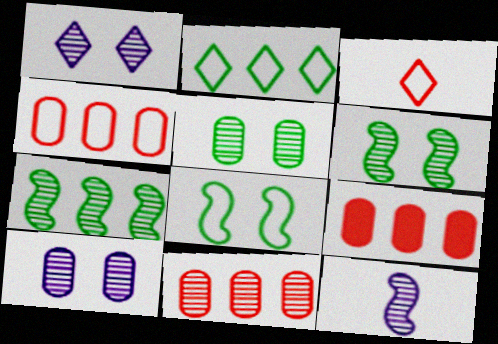[[4, 9, 11]]